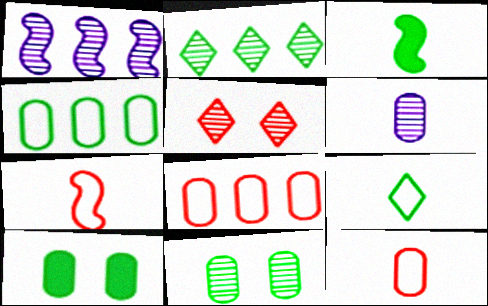[[6, 8, 10]]